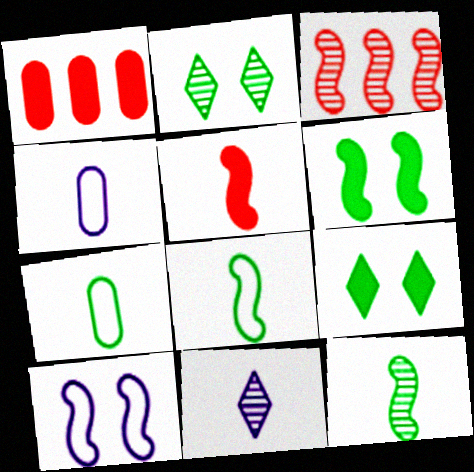[[3, 4, 9], 
[5, 7, 11]]